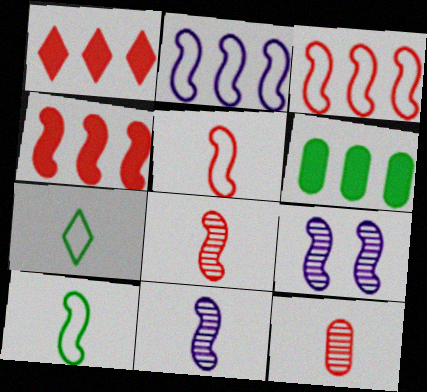[[4, 9, 10]]